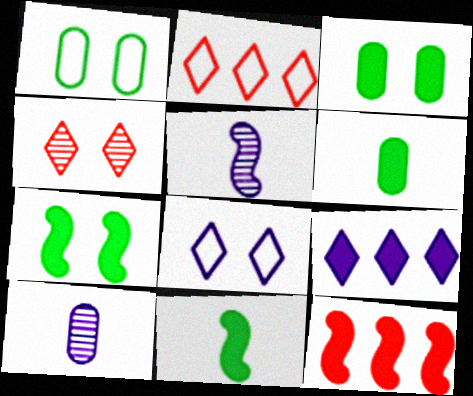[[2, 3, 5], 
[2, 7, 10]]